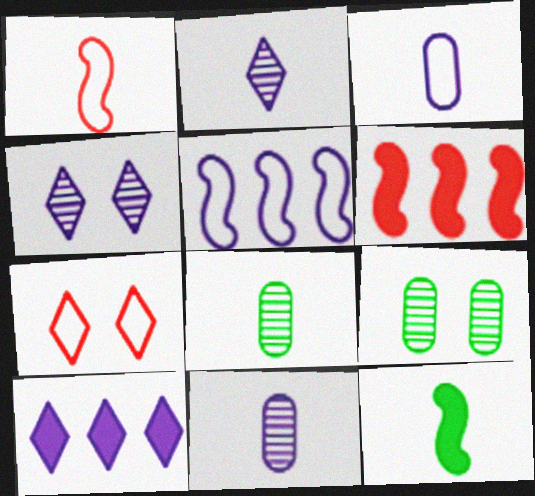[[1, 9, 10]]